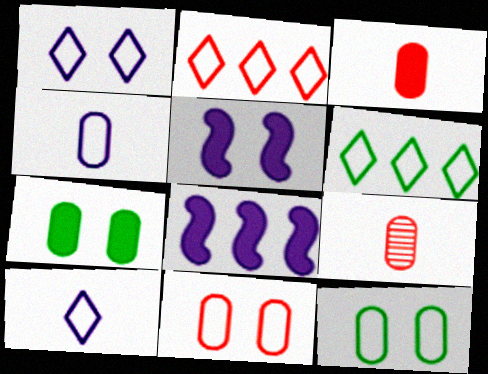[[5, 6, 9]]